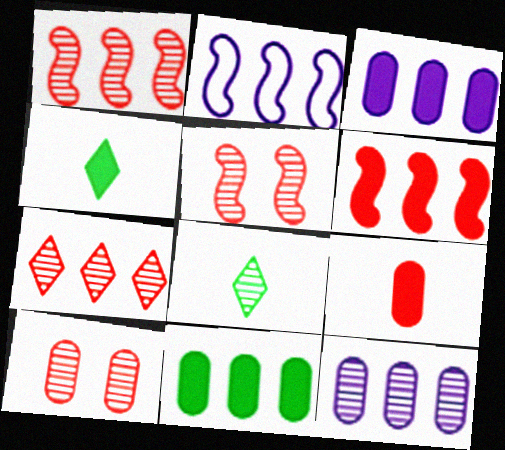[[2, 4, 10], 
[2, 7, 11], 
[5, 8, 12]]